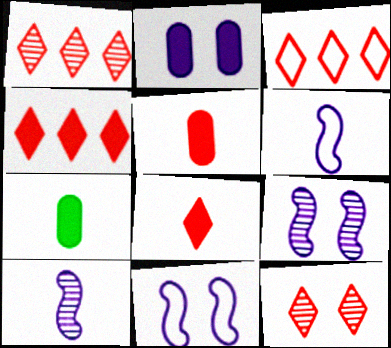[[1, 3, 4], 
[1, 7, 11], 
[3, 7, 9], 
[3, 8, 12]]